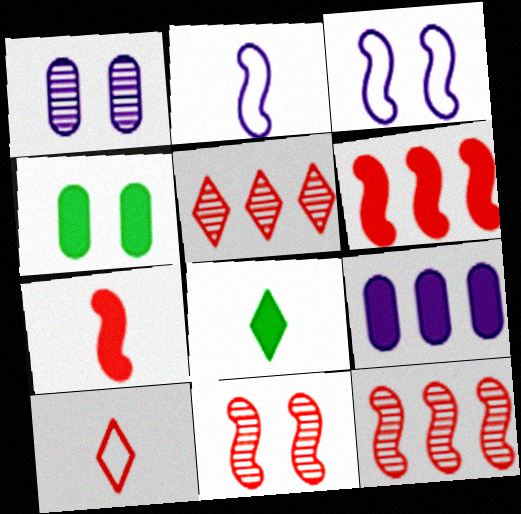[[2, 4, 5]]